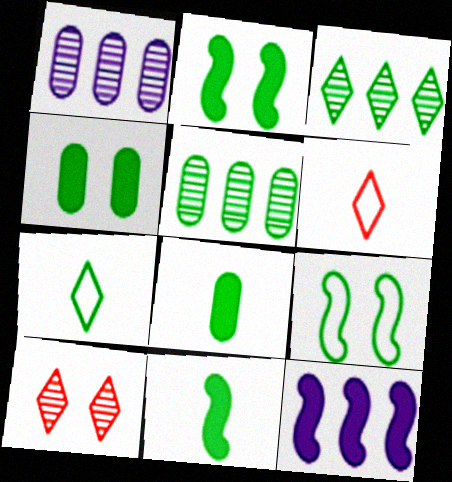[[1, 2, 6], 
[2, 5, 7], 
[3, 8, 9]]